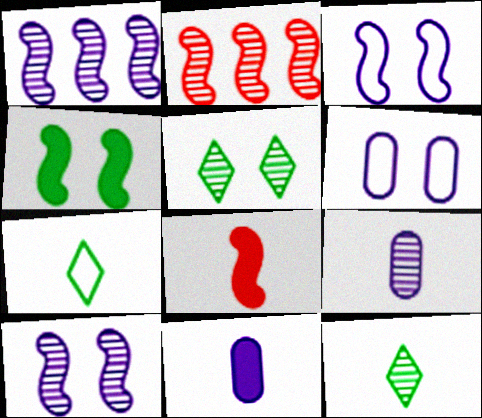[[2, 5, 9], 
[7, 8, 9]]